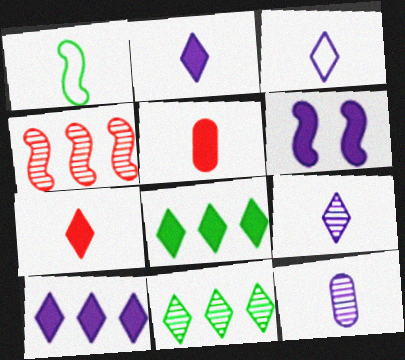[[1, 4, 6], 
[1, 5, 9], 
[1, 7, 12], 
[2, 3, 9], 
[5, 6, 8]]